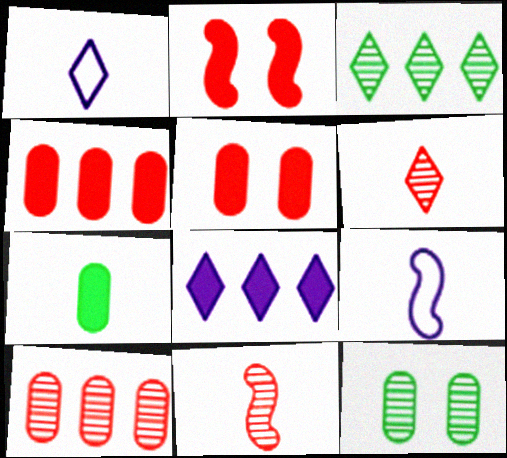[[1, 7, 11], 
[2, 7, 8], 
[3, 5, 9], 
[6, 7, 9]]